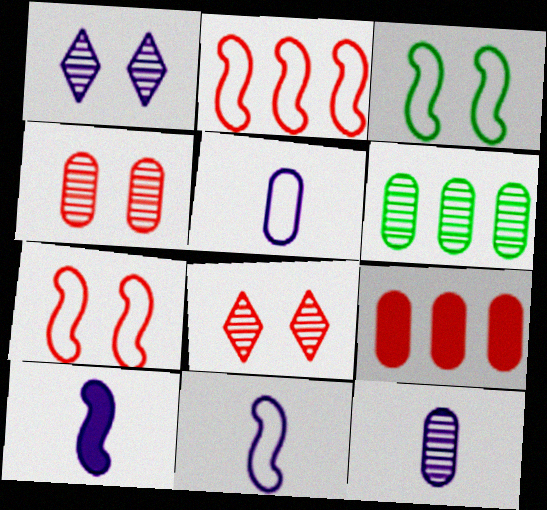[[2, 3, 11], 
[4, 6, 12]]